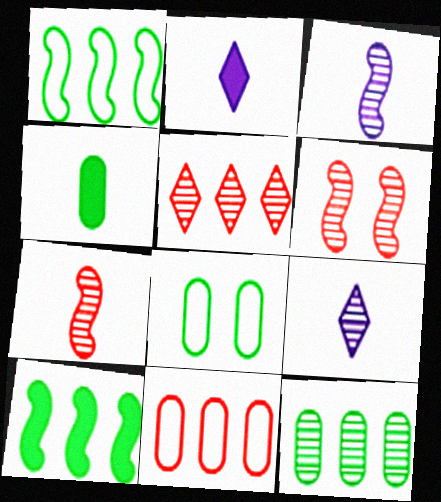[[4, 8, 12], 
[6, 9, 12]]